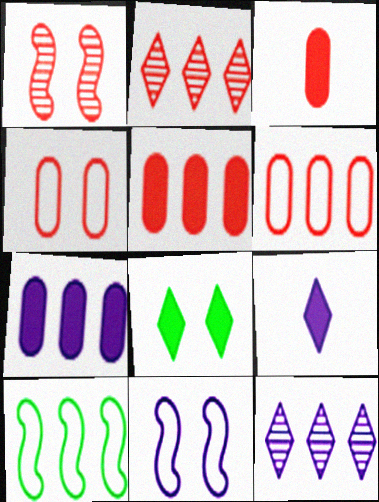[[2, 7, 10], 
[5, 10, 12]]